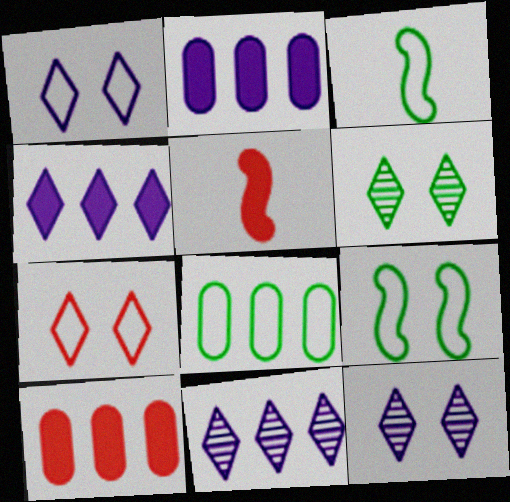[[3, 10, 12], 
[5, 8, 12]]